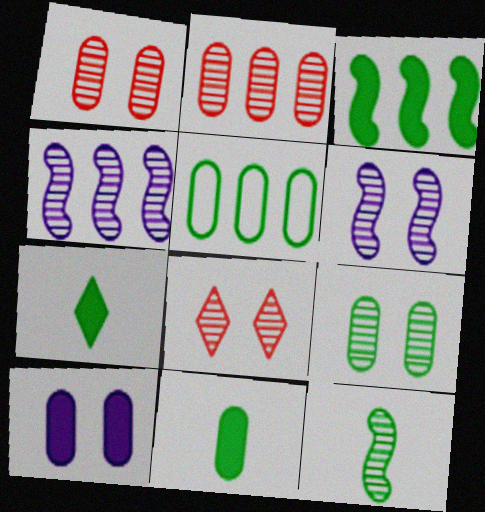[[5, 9, 11], 
[6, 8, 9]]